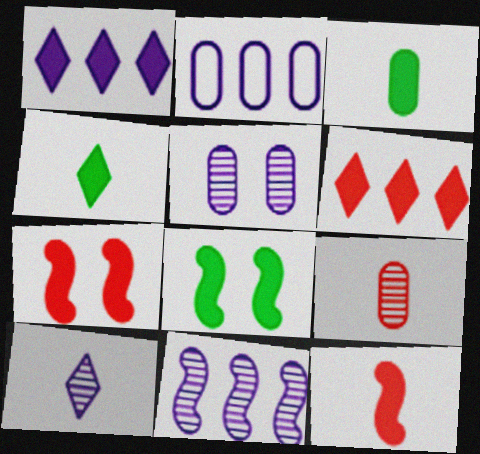[[1, 2, 11], 
[1, 3, 7], 
[5, 10, 11]]